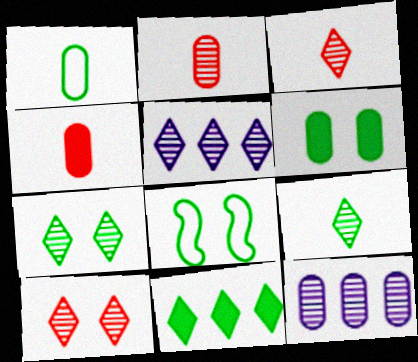[[3, 5, 7], 
[4, 5, 8], 
[5, 9, 10], 
[6, 7, 8]]